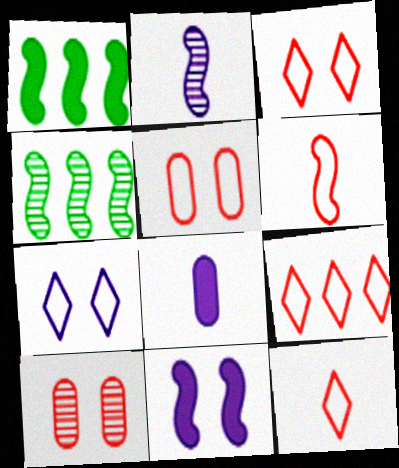[[3, 4, 8], 
[3, 9, 12], 
[4, 6, 11], 
[5, 6, 9]]